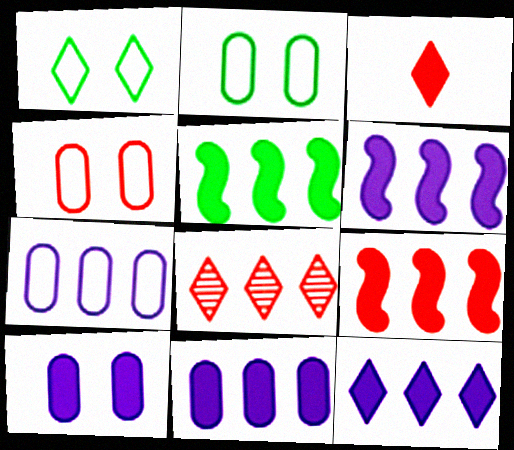[[3, 5, 10], 
[5, 6, 9], 
[5, 7, 8], 
[6, 11, 12]]